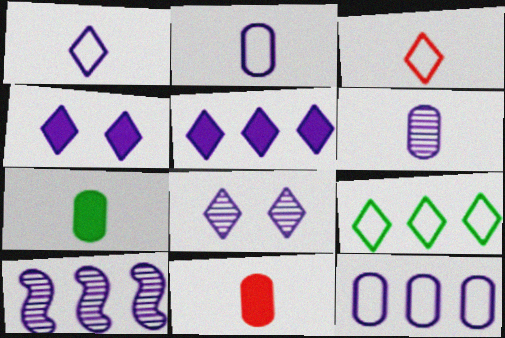[[1, 5, 8], 
[2, 4, 10], 
[5, 10, 12], 
[6, 8, 10]]